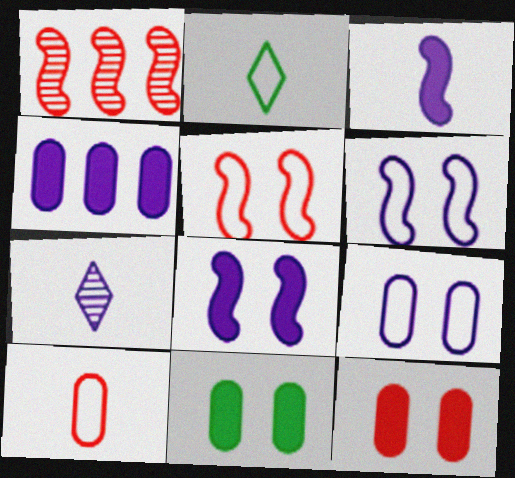[[4, 6, 7]]